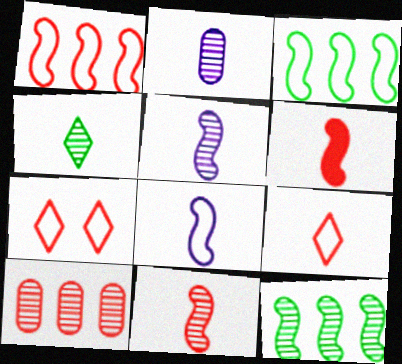[[2, 4, 11], 
[6, 7, 10]]